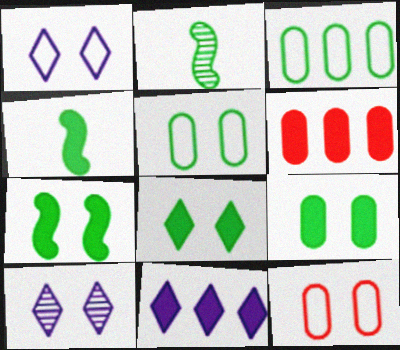[[1, 2, 6], 
[2, 3, 8], 
[2, 11, 12], 
[7, 8, 9], 
[7, 10, 12]]